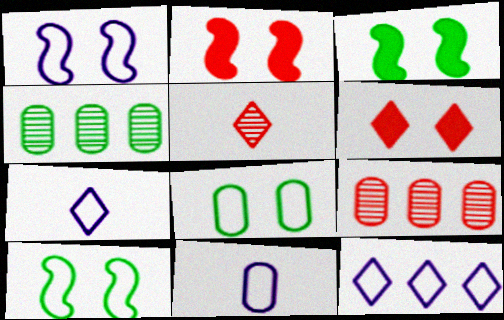[[1, 11, 12], 
[2, 4, 7], 
[3, 7, 9]]